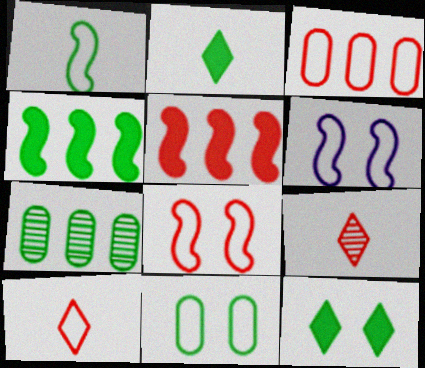[[1, 7, 12], 
[3, 8, 10]]